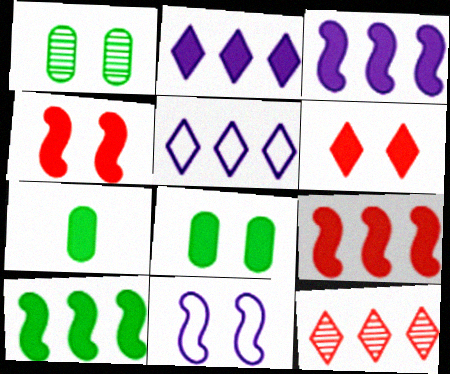[[1, 6, 11], 
[2, 4, 7], 
[3, 6, 7], 
[3, 9, 10], 
[7, 11, 12]]